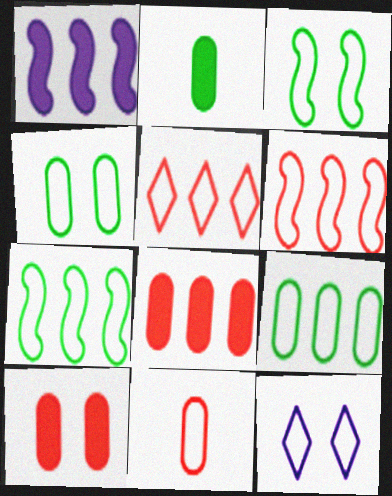[[7, 11, 12]]